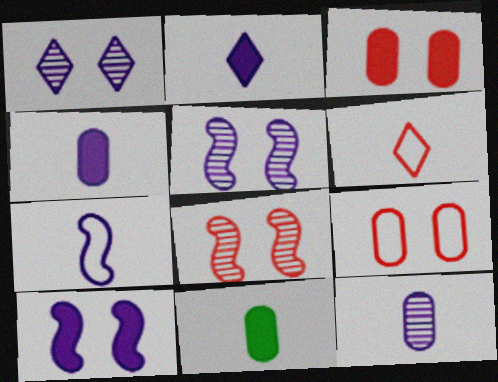[[2, 7, 12]]